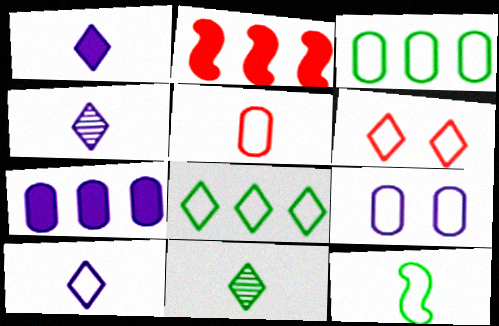[[1, 4, 10], 
[2, 9, 11], 
[3, 5, 9], 
[5, 10, 12], 
[6, 8, 10]]